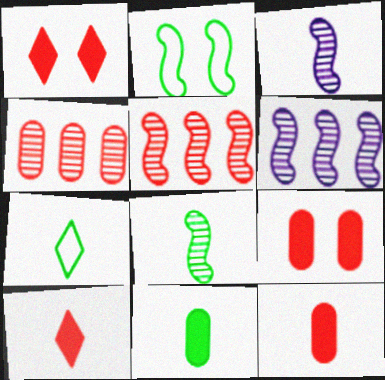[[3, 7, 12], 
[6, 7, 9], 
[7, 8, 11]]